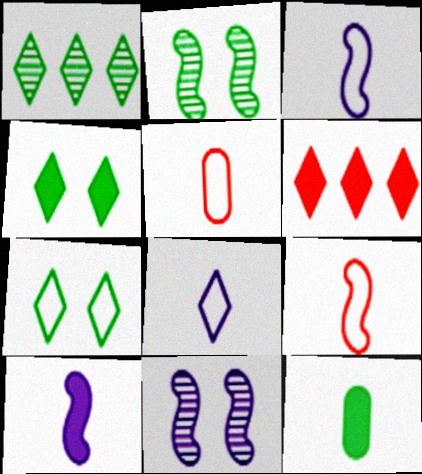[]